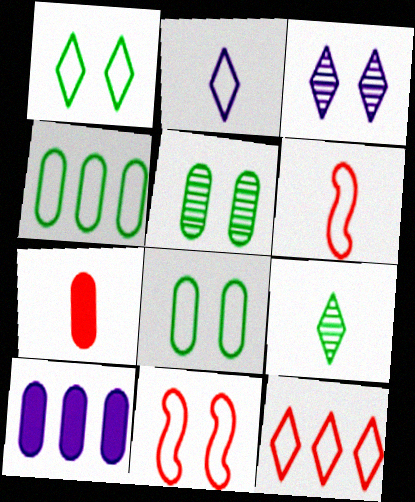[[1, 2, 12], 
[2, 4, 11], 
[9, 10, 11]]